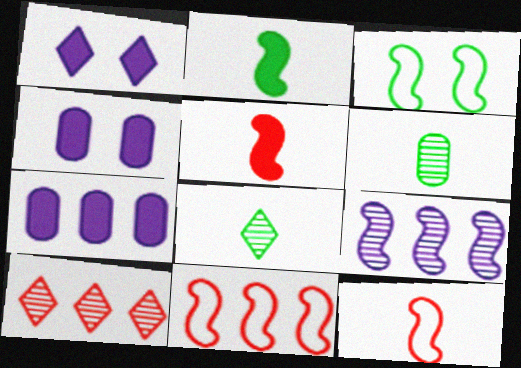[[1, 6, 11], 
[3, 5, 9], 
[4, 8, 11]]